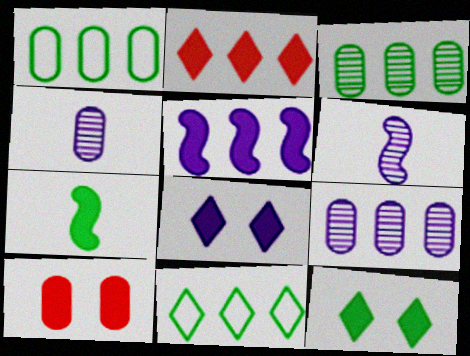[[1, 4, 10], 
[6, 10, 11]]